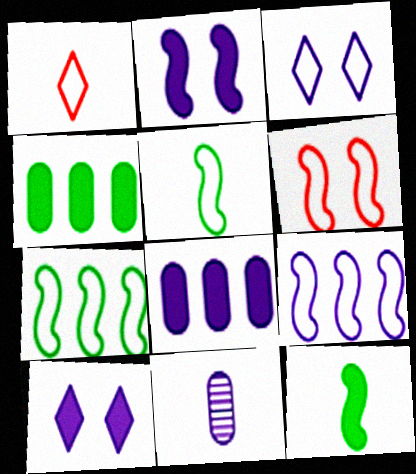[[1, 11, 12], 
[5, 6, 9], 
[9, 10, 11]]